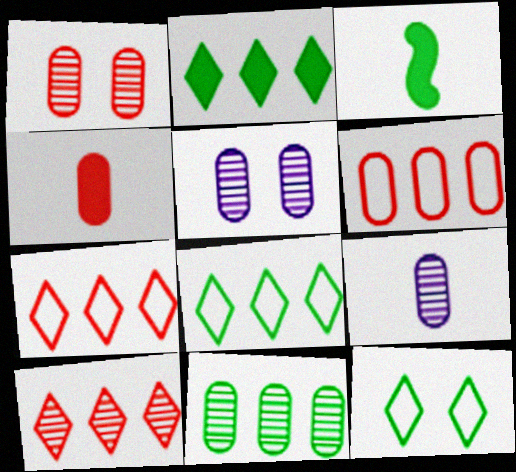[[1, 4, 6], 
[1, 9, 11], 
[3, 5, 7], 
[3, 11, 12]]